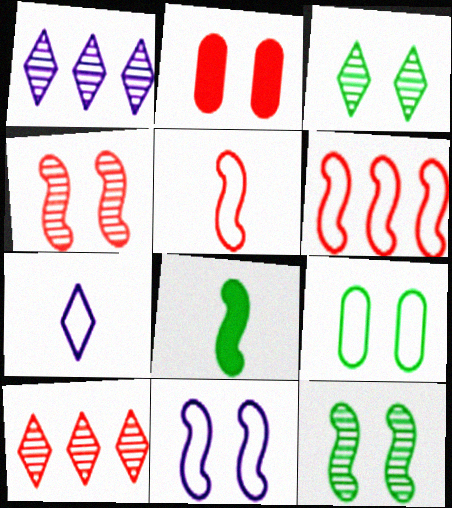[[2, 3, 11], 
[2, 5, 10], 
[6, 7, 9]]